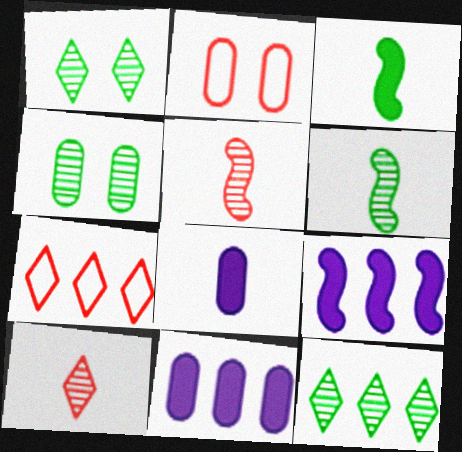[[4, 6, 12]]